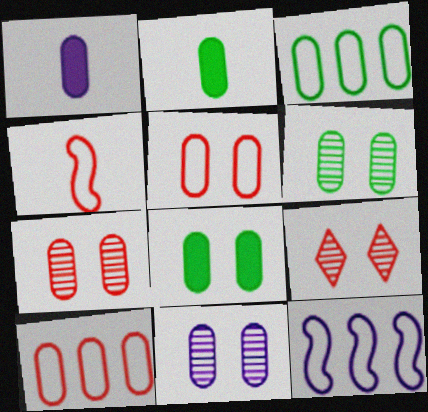[[1, 3, 7], 
[1, 6, 10], 
[2, 3, 6], 
[2, 9, 12], 
[2, 10, 11], 
[5, 8, 11], 
[6, 7, 11]]